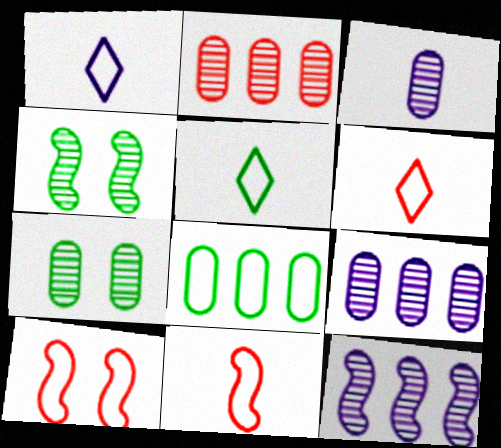[[1, 5, 6], 
[1, 8, 10], 
[2, 3, 7]]